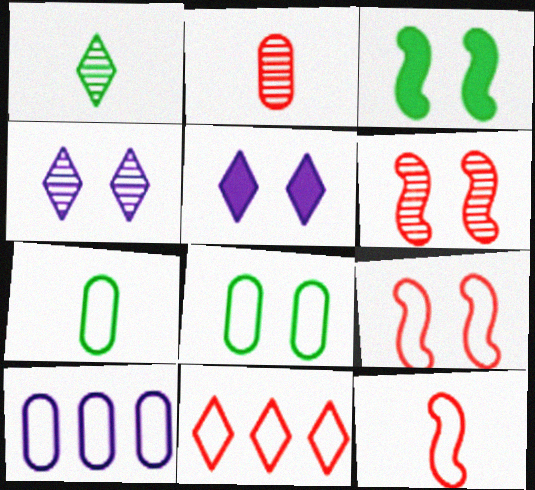[[1, 5, 11], 
[5, 6, 8]]